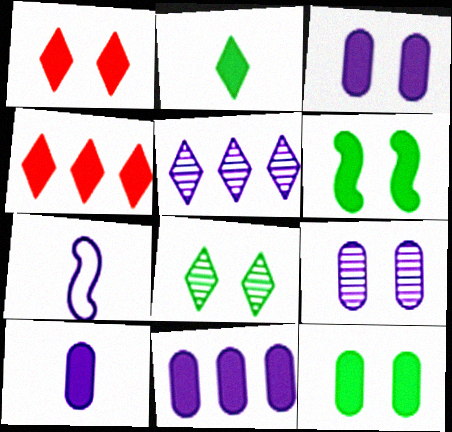[[1, 3, 6], 
[3, 5, 7], 
[3, 10, 11], 
[4, 6, 10]]